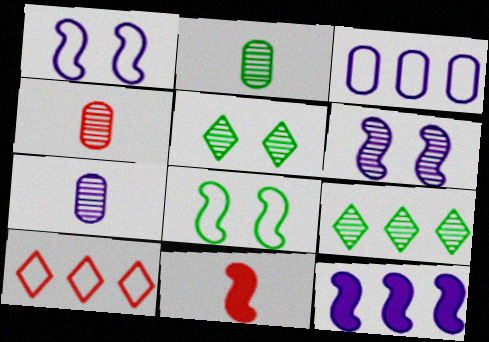[[2, 4, 7], 
[3, 5, 11], 
[4, 6, 9]]